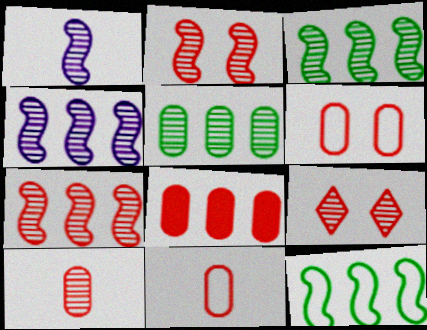[[1, 2, 3], 
[1, 5, 9], 
[3, 4, 7], 
[6, 8, 10], 
[7, 9, 10]]